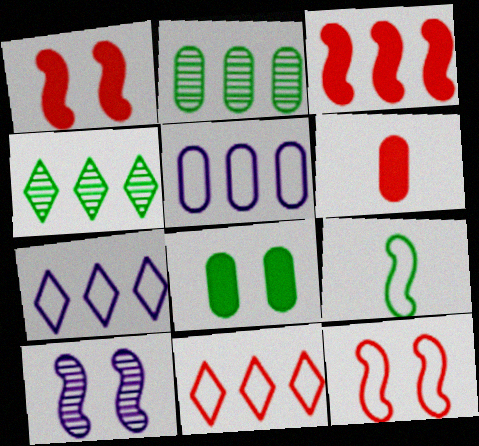[[2, 3, 7], 
[3, 4, 5], 
[3, 9, 10], 
[4, 8, 9]]